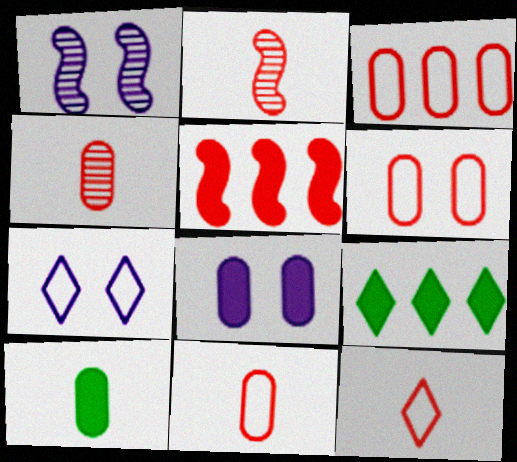[[1, 7, 8], 
[1, 9, 11], 
[3, 6, 11]]